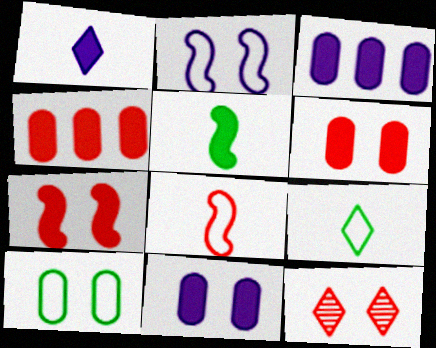[[4, 8, 12]]